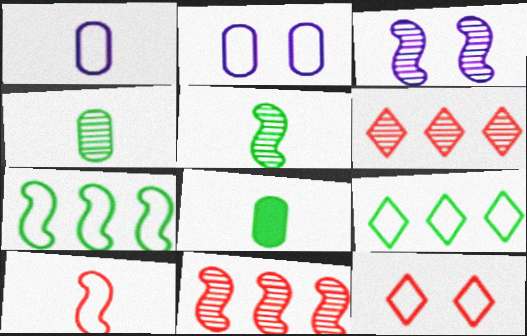[[1, 7, 12], 
[2, 9, 10], 
[3, 4, 6], 
[3, 5, 11]]